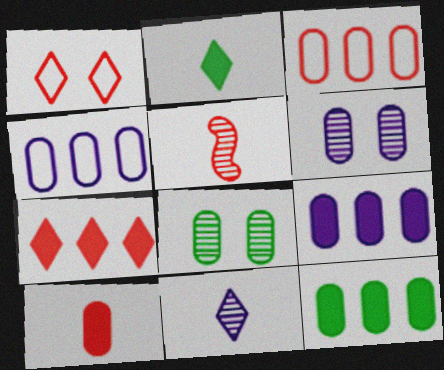[[4, 8, 10]]